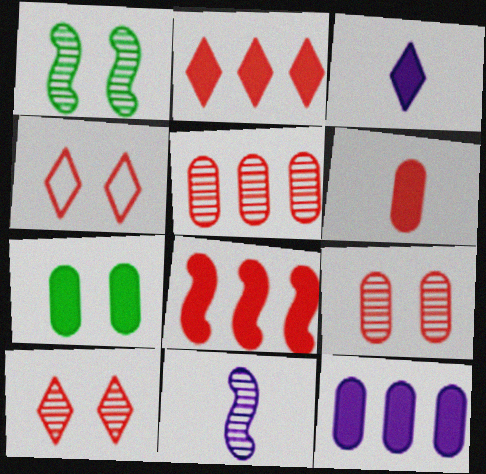[[3, 7, 8], 
[6, 7, 12]]